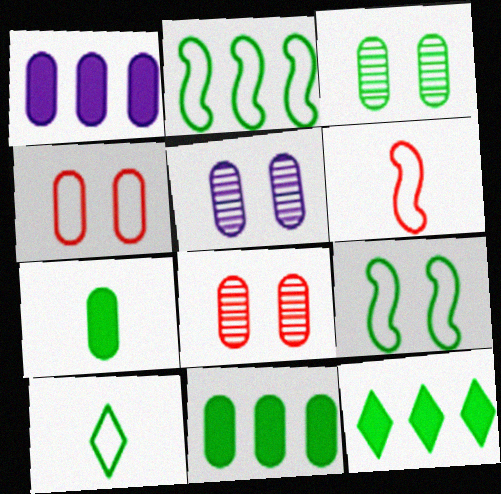[[3, 5, 8], 
[5, 6, 12]]